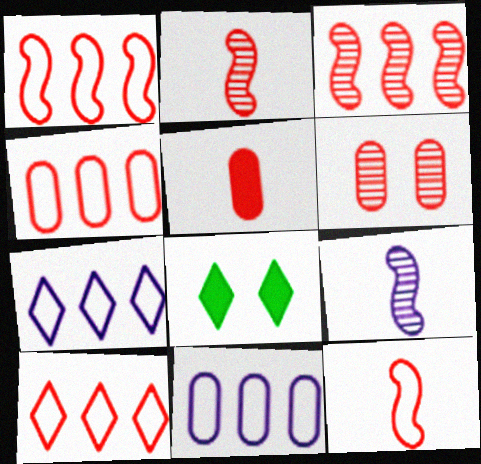[[1, 4, 10], 
[2, 8, 11], 
[4, 5, 6], 
[4, 8, 9]]